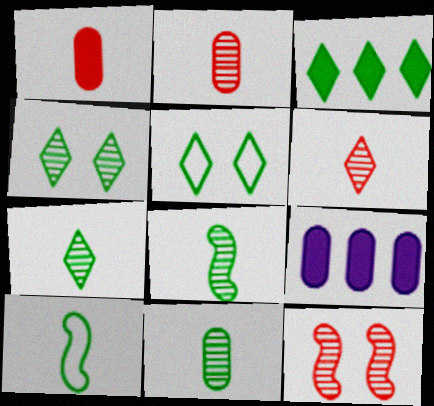[[3, 5, 7], 
[7, 8, 11]]